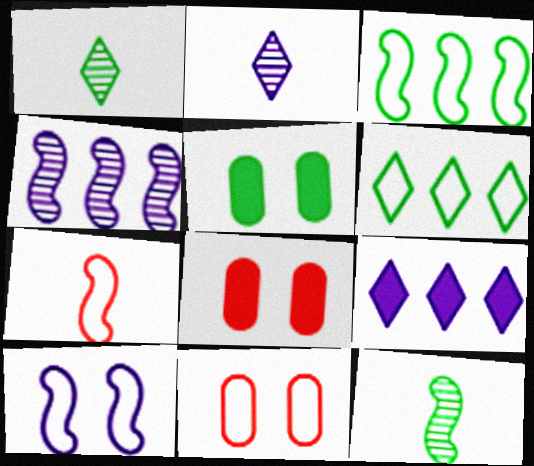[[1, 3, 5], 
[2, 3, 8], 
[3, 7, 10], 
[5, 6, 12], 
[9, 11, 12]]